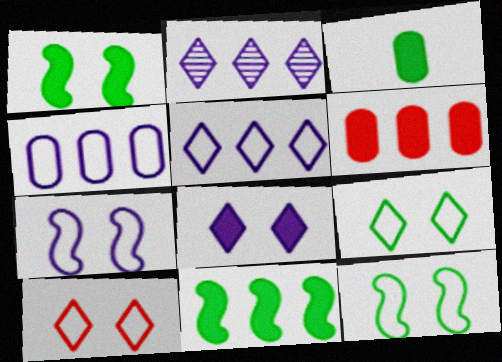[]